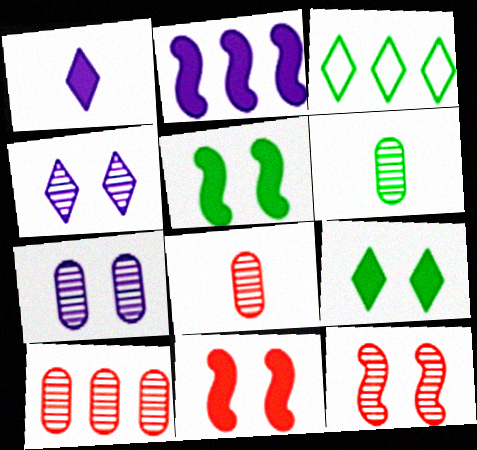[[2, 3, 10], 
[3, 5, 6], 
[6, 7, 10]]